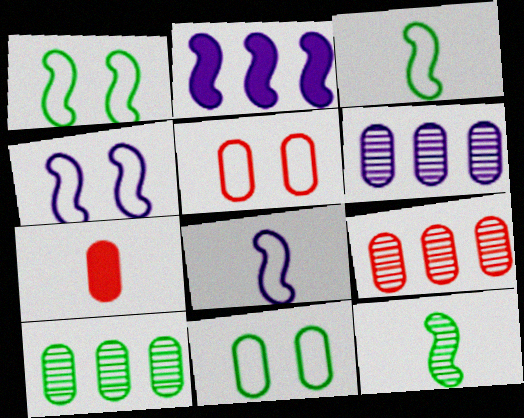[[5, 7, 9], 
[6, 7, 11], 
[6, 9, 10]]